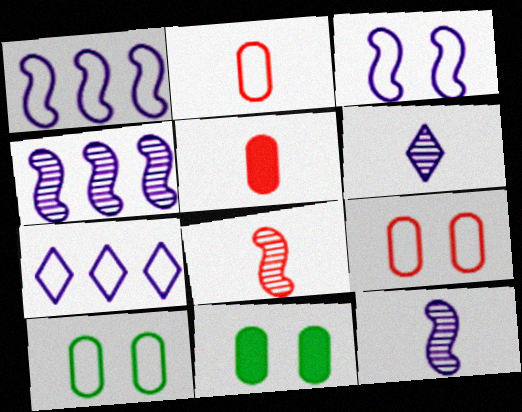[[7, 8, 11]]